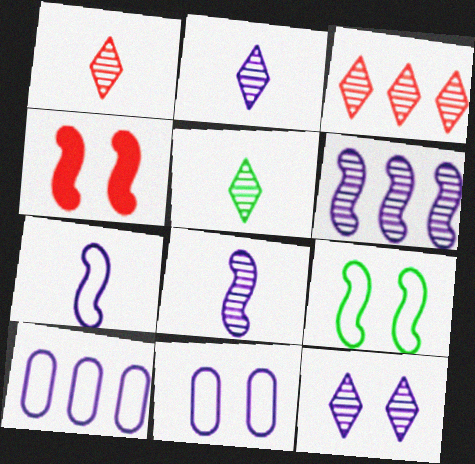[[1, 2, 5], 
[3, 5, 12], 
[4, 5, 10]]